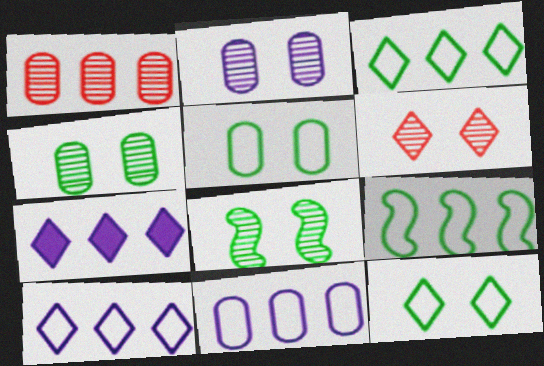[[1, 7, 9], 
[2, 6, 8]]